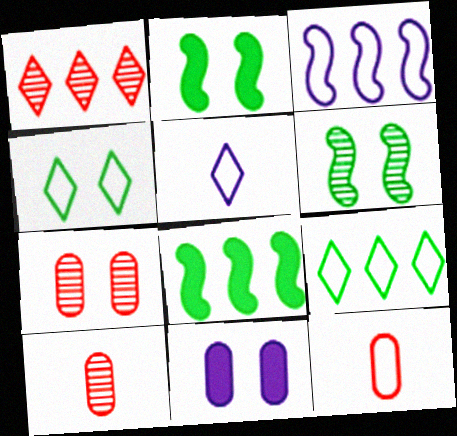[[3, 4, 12], 
[5, 7, 8]]